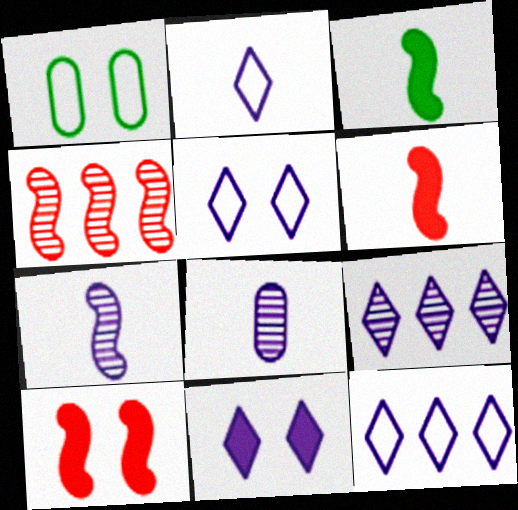[[1, 6, 9], 
[2, 5, 12], 
[2, 9, 11]]